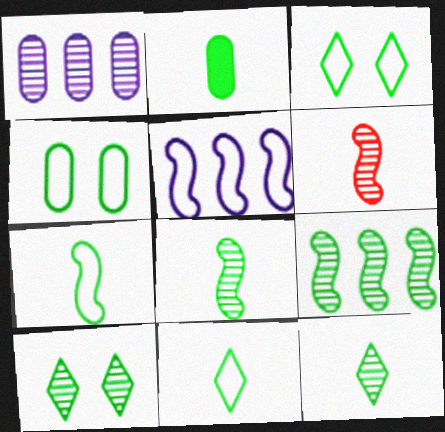[[1, 6, 10], 
[2, 3, 9], 
[2, 7, 12], 
[2, 8, 11]]